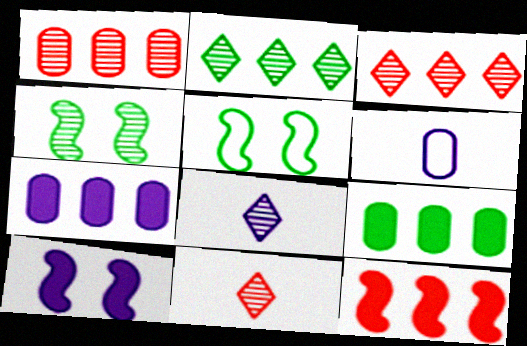[[1, 4, 8], 
[5, 7, 11]]